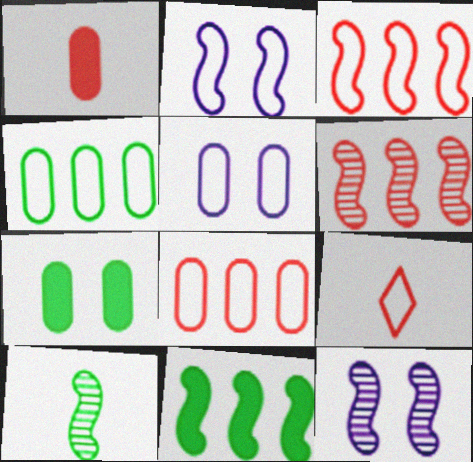[[2, 4, 9], 
[6, 10, 12]]